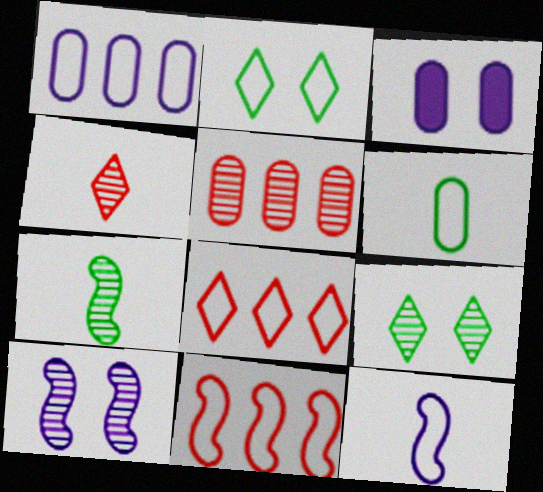[[3, 5, 6], 
[3, 7, 8]]